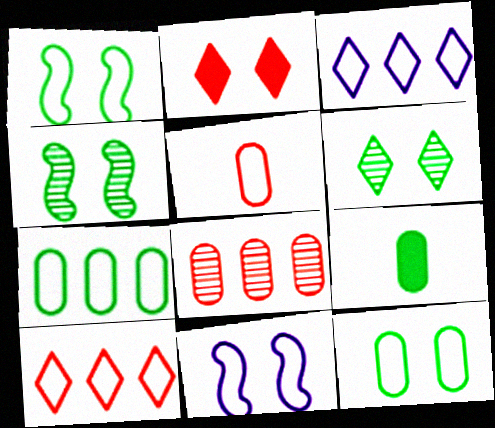[[1, 3, 5]]